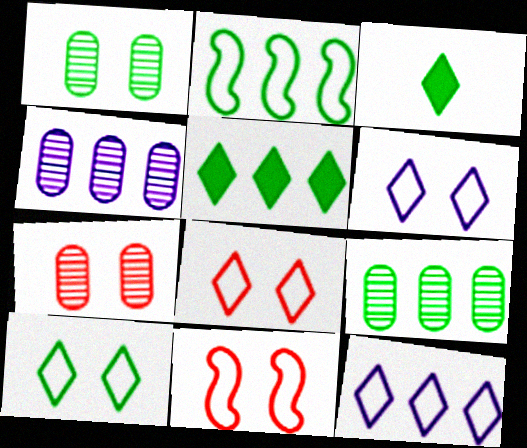[[1, 2, 3], 
[2, 5, 9], 
[3, 4, 11], 
[6, 8, 10]]